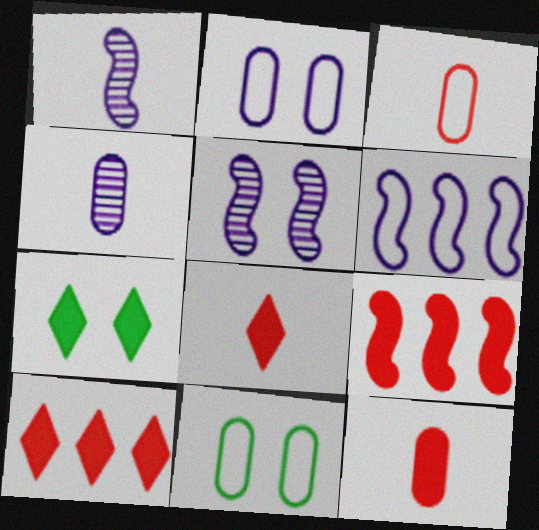[[1, 10, 11]]